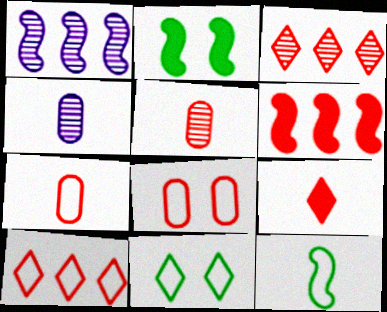[[2, 4, 10], 
[4, 6, 11], 
[4, 9, 12]]